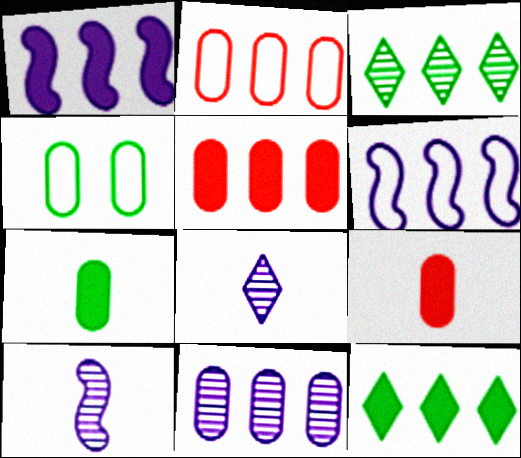[[1, 2, 3], 
[1, 5, 12], 
[3, 5, 6], 
[4, 9, 11]]